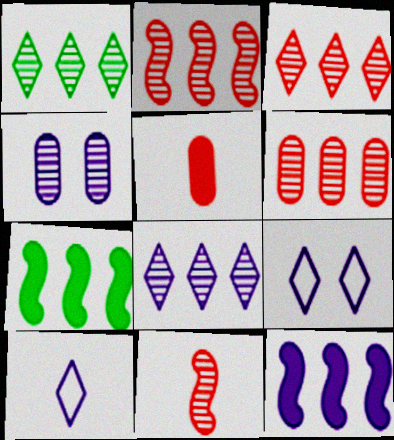[[1, 3, 8], 
[1, 4, 11], 
[2, 3, 6], 
[4, 10, 12]]